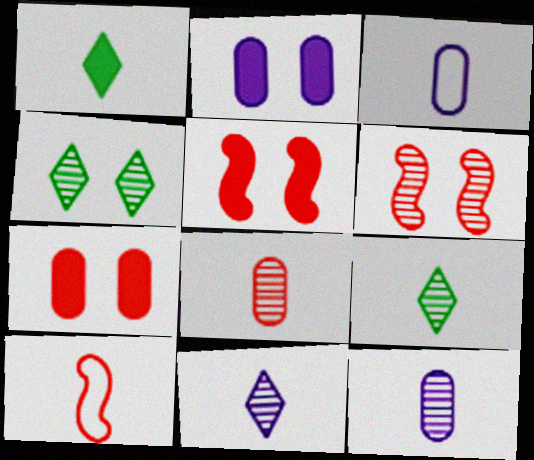[[1, 10, 12]]